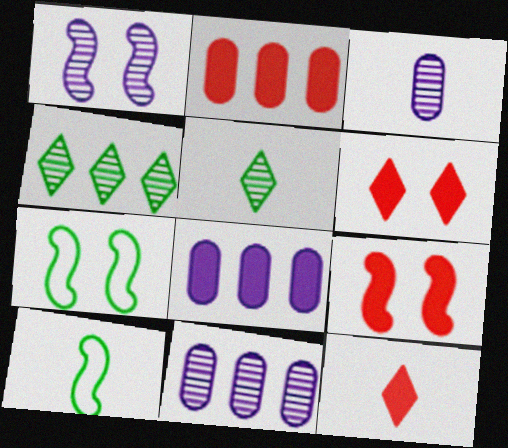[[1, 7, 9], 
[2, 9, 12], 
[3, 10, 12], 
[6, 10, 11], 
[7, 11, 12]]